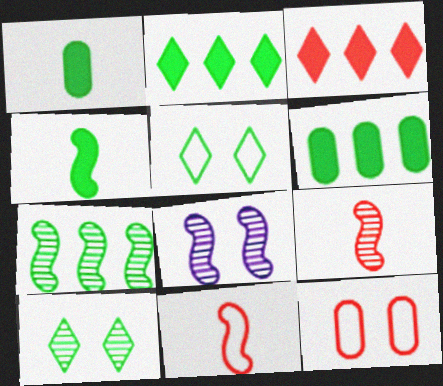[[1, 5, 7], 
[3, 9, 12], 
[7, 8, 9]]